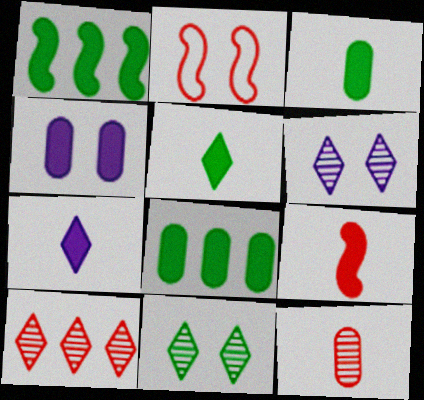[[2, 4, 11], 
[3, 7, 9]]